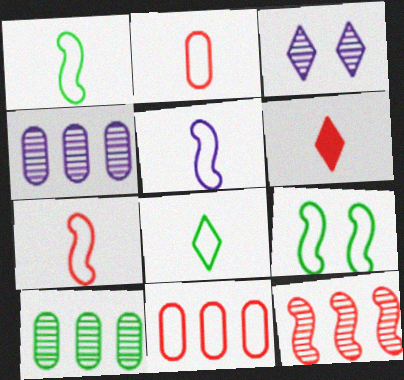[[1, 5, 7], 
[2, 5, 8], 
[4, 6, 9]]